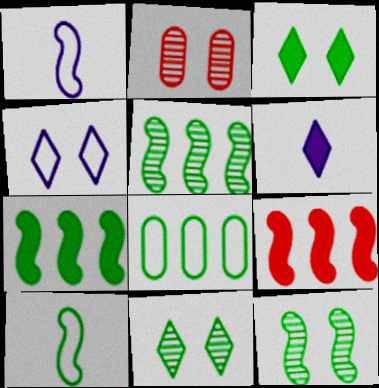[[1, 9, 12], 
[7, 10, 12]]